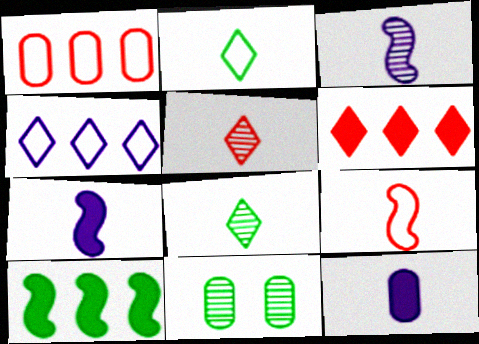[[1, 11, 12], 
[2, 10, 11], 
[8, 9, 12]]